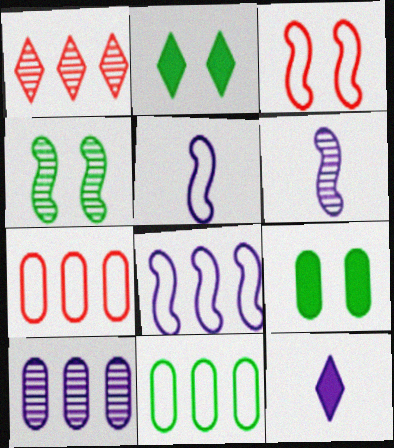[[1, 5, 9], 
[2, 6, 7], 
[4, 7, 12]]